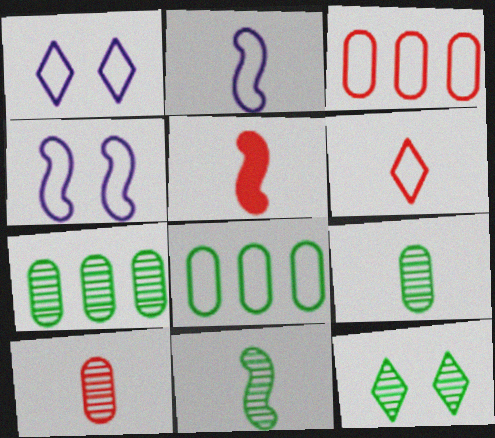[[1, 5, 7], 
[2, 5, 11], 
[4, 6, 8], 
[5, 6, 10], 
[7, 11, 12]]